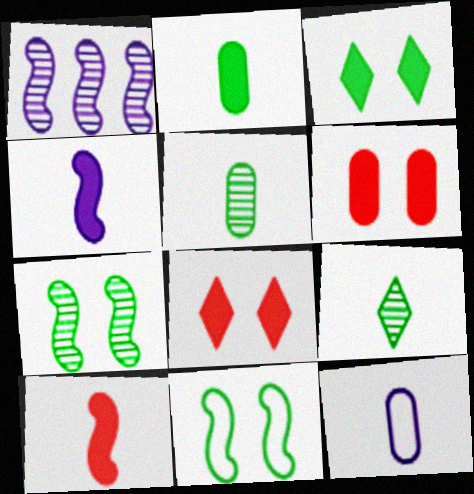[[1, 10, 11], 
[9, 10, 12]]